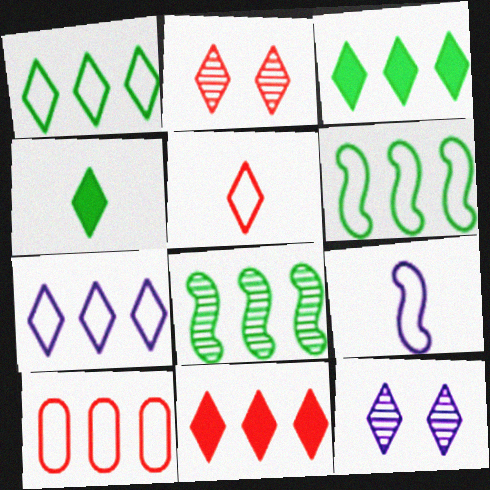[[2, 4, 7], 
[2, 5, 11], 
[3, 5, 12], 
[6, 7, 10]]